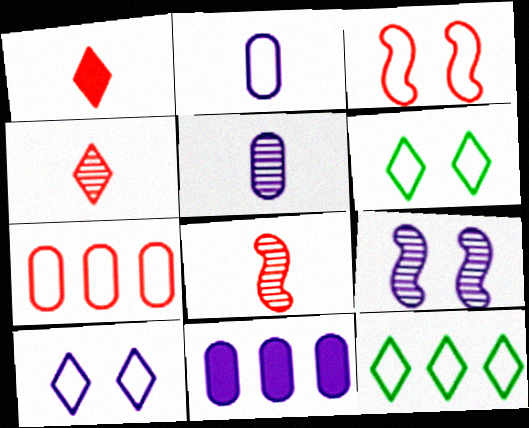[[2, 3, 12], 
[6, 8, 11]]